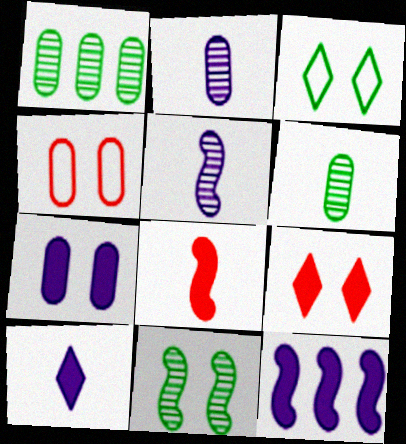[[7, 10, 12]]